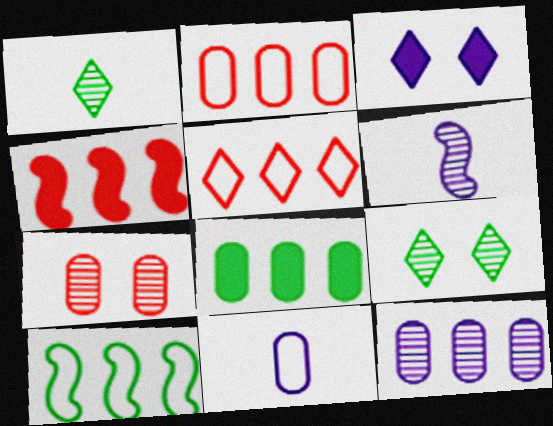[[1, 3, 5], 
[2, 8, 12], 
[4, 9, 11], 
[7, 8, 11]]